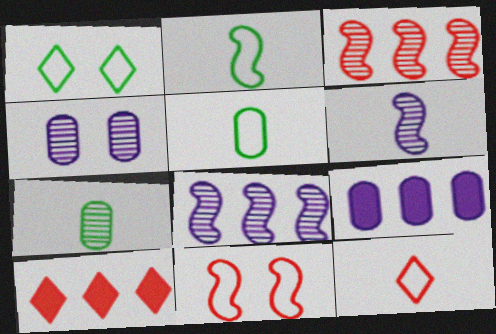[[2, 4, 10]]